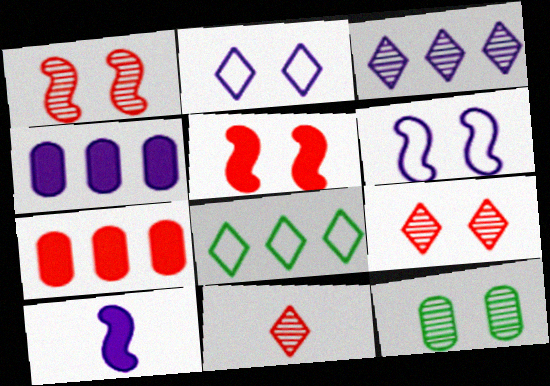[[2, 5, 12]]